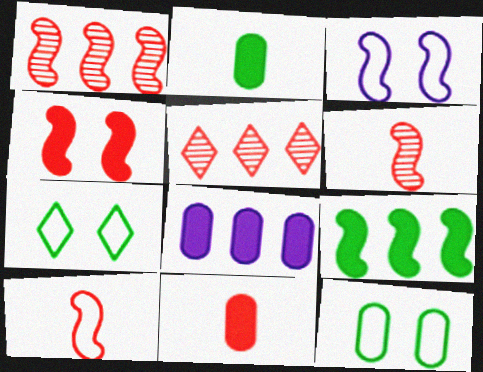[[1, 4, 10], 
[2, 3, 5], 
[3, 6, 9], 
[6, 7, 8]]